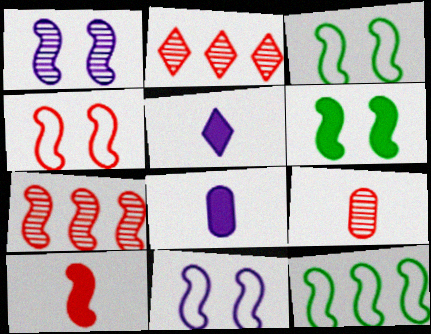[[1, 4, 6], 
[1, 10, 12], 
[2, 3, 8], 
[3, 4, 11], 
[4, 7, 10]]